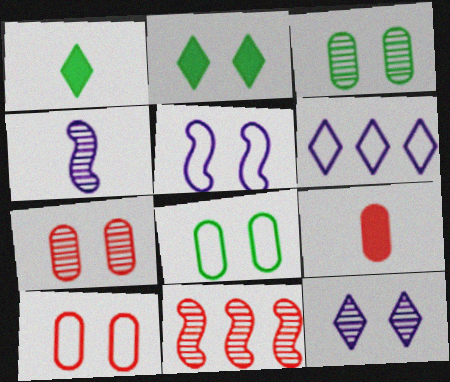[[2, 5, 7]]